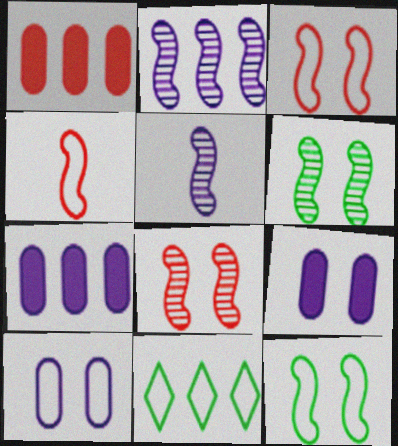[[1, 2, 11], 
[4, 10, 11]]